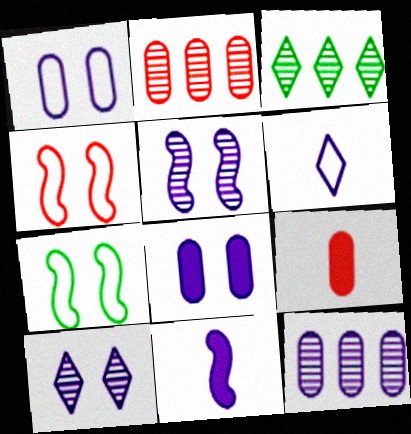[]